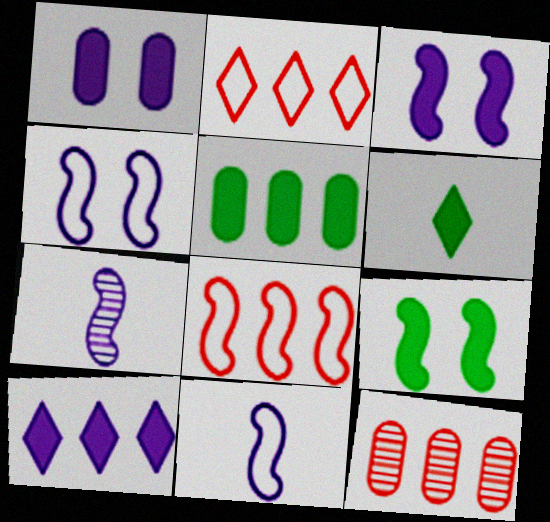[[4, 6, 12], 
[5, 6, 9], 
[7, 8, 9]]